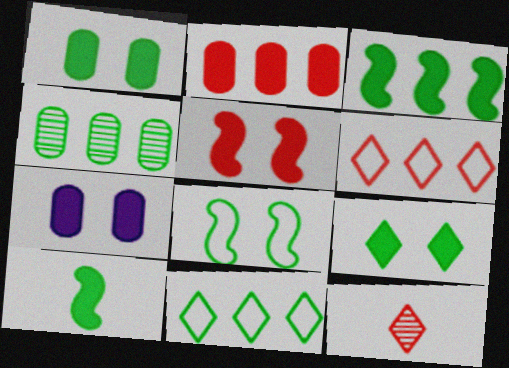[[3, 4, 11], 
[5, 7, 9]]